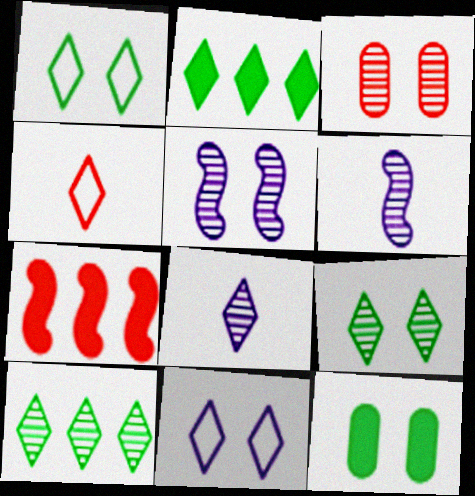[[3, 4, 7], 
[3, 5, 9], 
[3, 6, 10]]